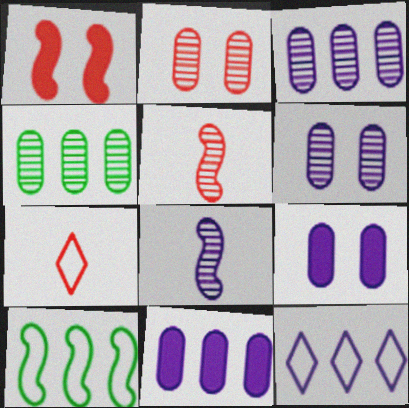[[1, 8, 10], 
[8, 9, 12]]